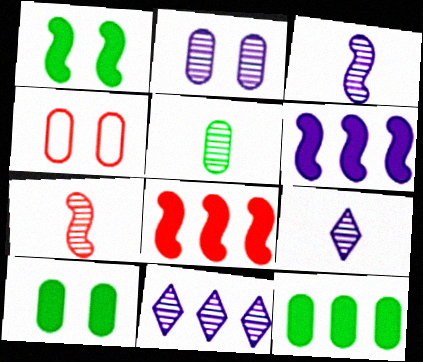[[2, 3, 11], 
[2, 4, 10], 
[5, 7, 9]]